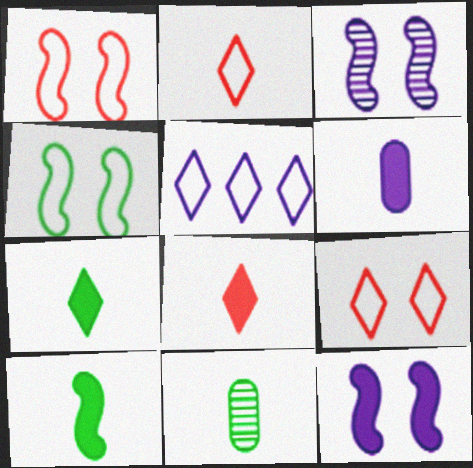[[3, 5, 6], 
[6, 8, 10]]